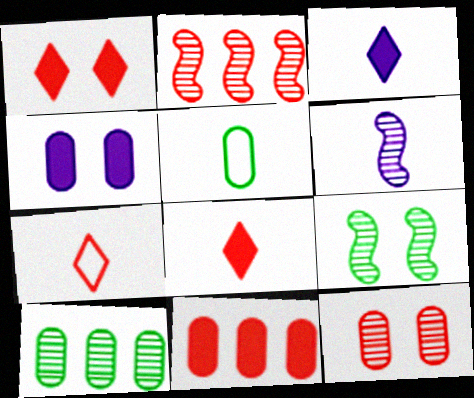[[2, 6, 9], 
[5, 6, 8]]